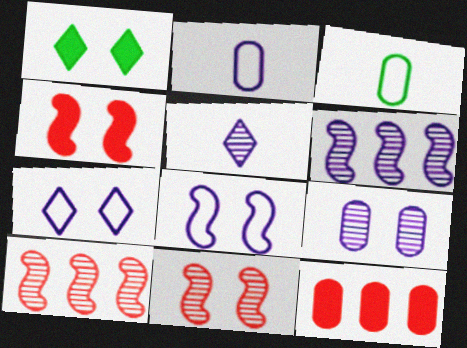[[1, 2, 10], 
[3, 9, 12], 
[5, 6, 9]]